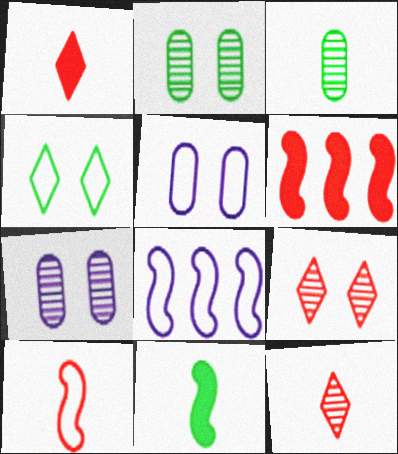[[1, 2, 8]]